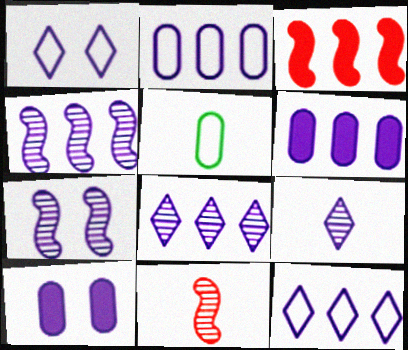[[1, 7, 10], 
[4, 6, 12]]